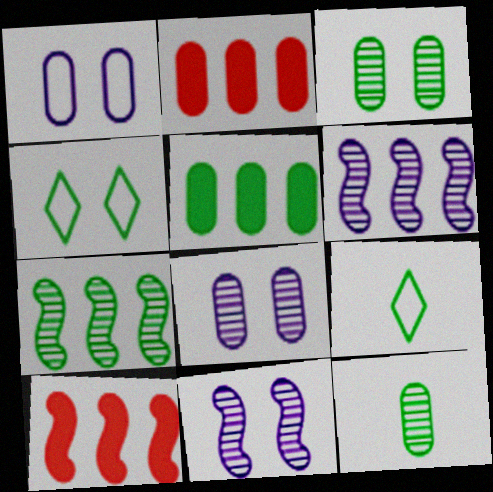[[1, 2, 12], 
[2, 9, 11], 
[8, 9, 10]]